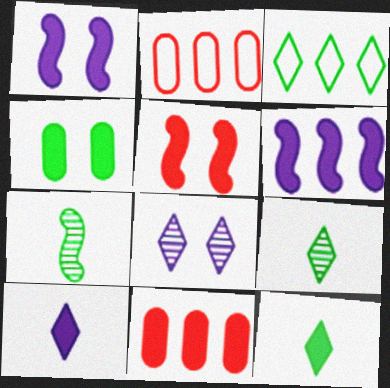[[1, 2, 9], 
[1, 11, 12], 
[3, 4, 7]]